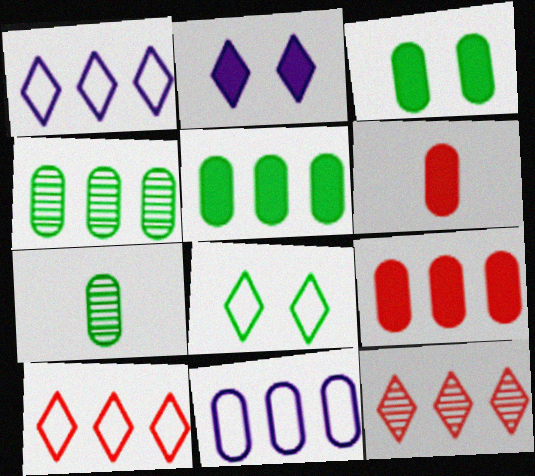[[4, 9, 11]]